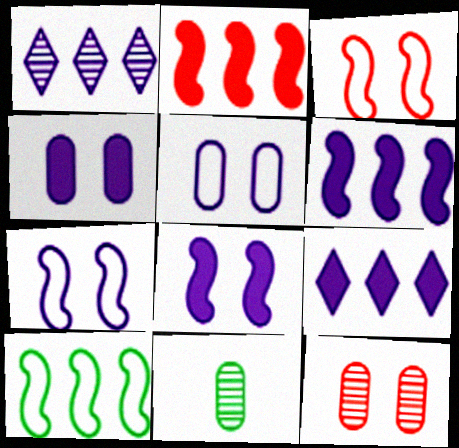[[3, 9, 11]]